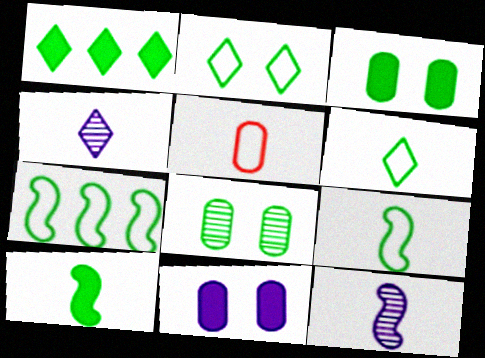[[1, 3, 10], 
[1, 8, 9], 
[4, 5, 10]]